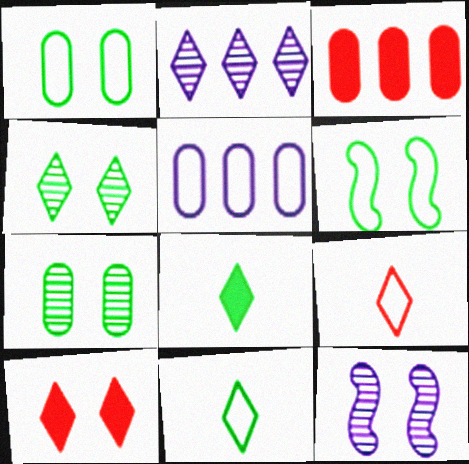[[1, 10, 12], 
[2, 10, 11], 
[3, 11, 12], 
[5, 6, 9]]